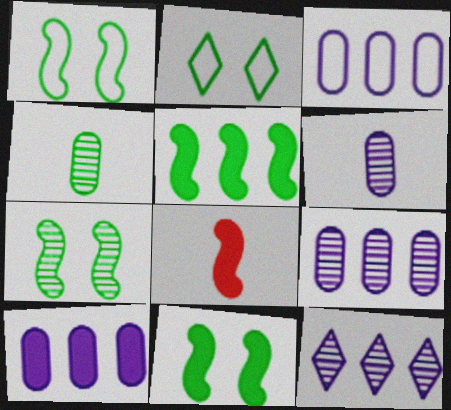[[1, 7, 11], 
[2, 4, 5], 
[2, 8, 9], 
[3, 9, 10]]